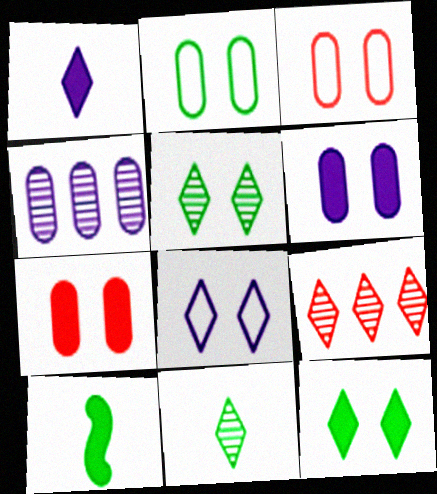[]